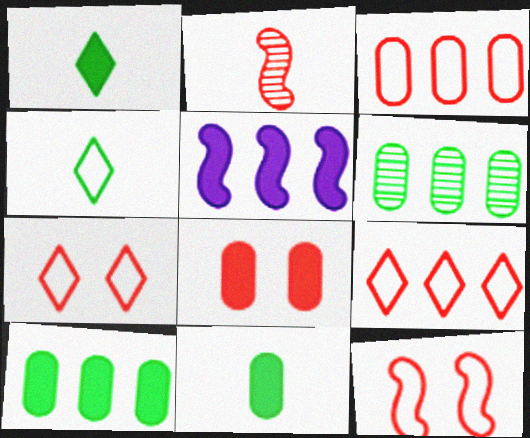[[1, 5, 8], 
[2, 8, 9], 
[5, 6, 9]]